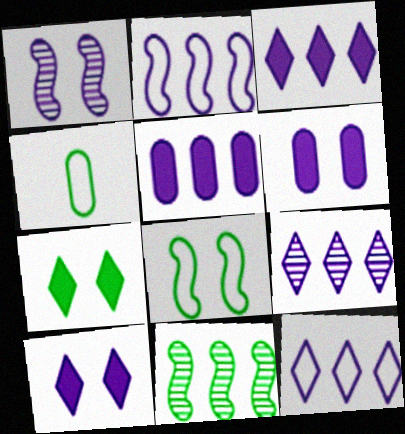[[2, 5, 9], 
[3, 9, 12], 
[4, 7, 11]]